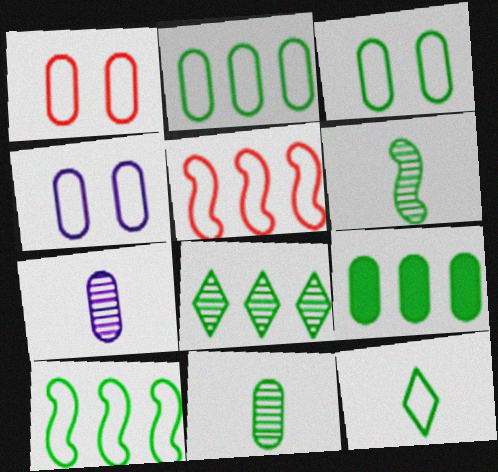[[1, 3, 4], 
[1, 7, 9], 
[3, 9, 11], 
[3, 10, 12], 
[4, 5, 12], 
[8, 9, 10]]